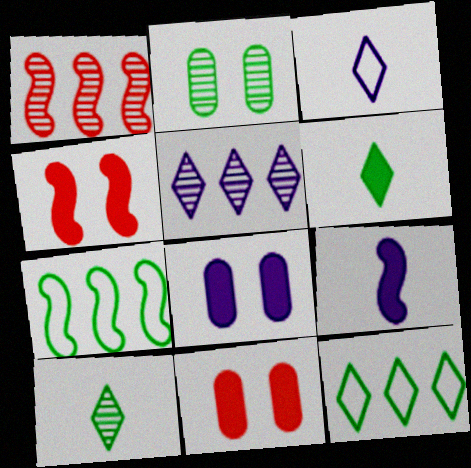[[2, 6, 7]]